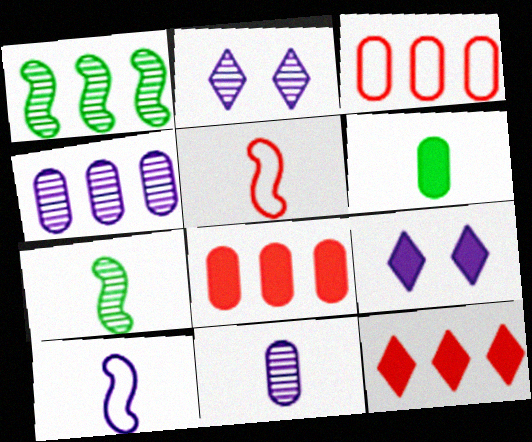[[3, 7, 9], 
[4, 9, 10]]